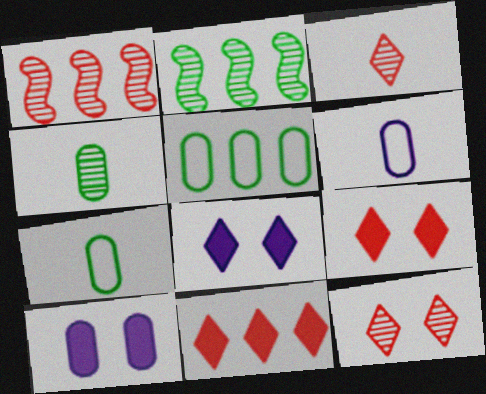[[1, 7, 8], 
[2, 6, 9]]